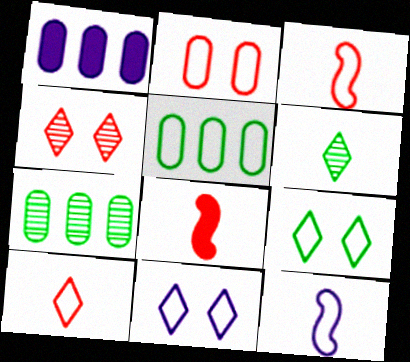[[3, 5, 11], 
[7, 8, 11]]